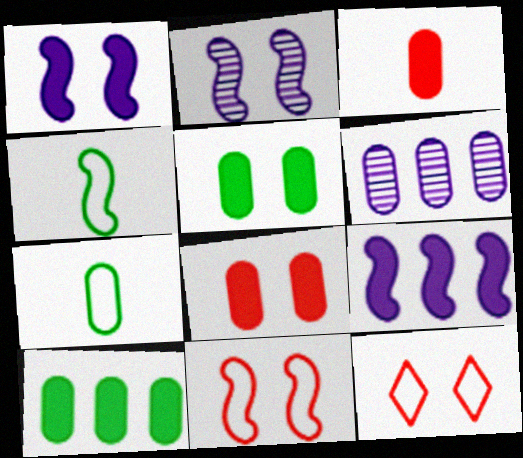[[2, 5, 12], 
[6, 7, 8]]